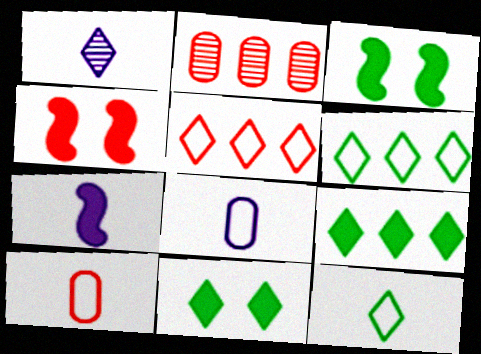[[1, 5, 11], 
[1, 7, 8]]